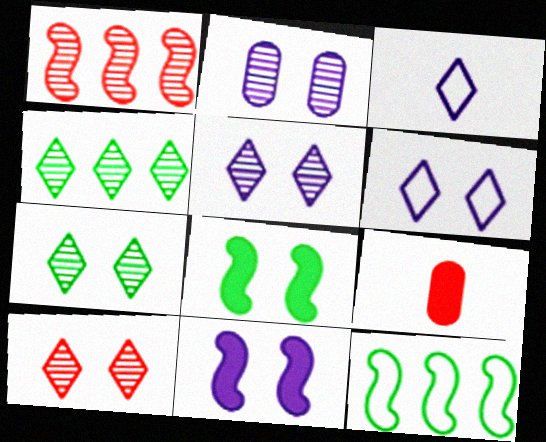[[2, 6, 11], 
[5, 7, 10], 
[5, 9, 12]]